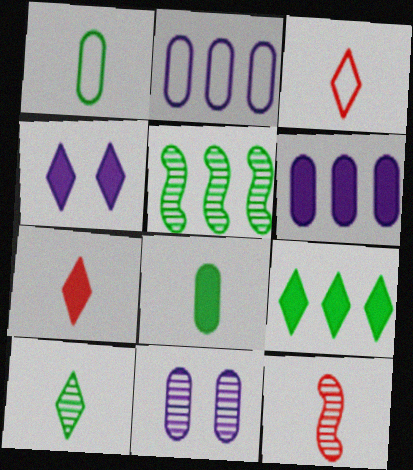[[4, 7, 9]]